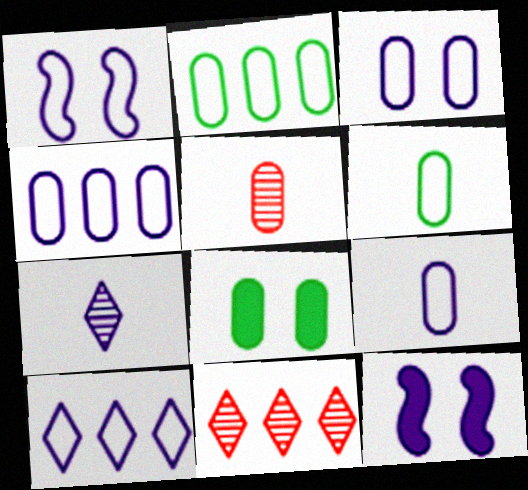[[1, 9, 10], 
[3, 4, 9], 
[4, 5, 8], 
[4, 7, 12], 
[6, 11, 12]]